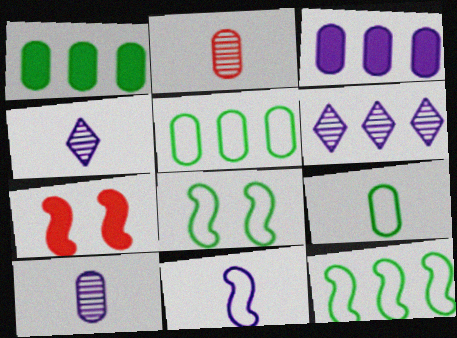[[4, 5, 7], 
[6, 7, 9]]